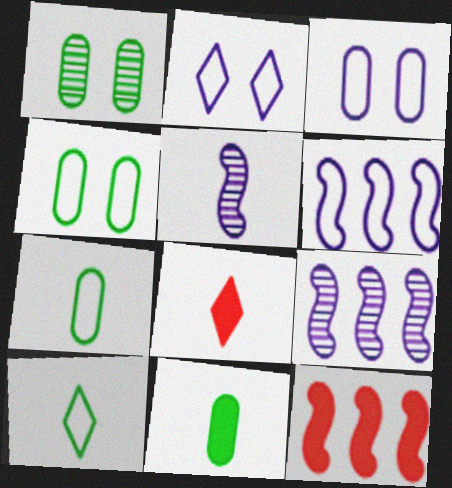[[1, 6, 8], 
[4, 8, 9], 
[5, 7, 8]]